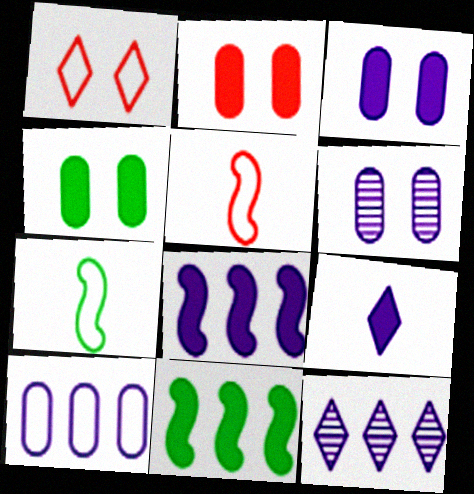[[1, 7, 10], 
[2, 3, 4], 
[2, 7, 12], 
[2, 9, 11], 
[3, 8, 9], 
[4, 5, 12], 
[8, 10, 12]]